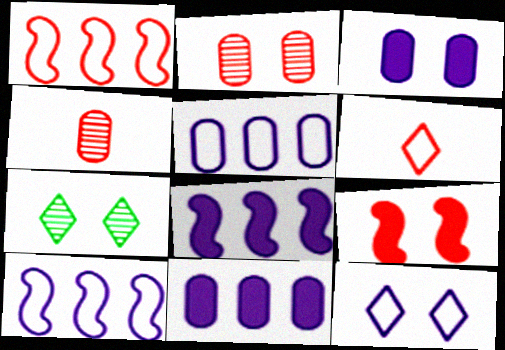[]